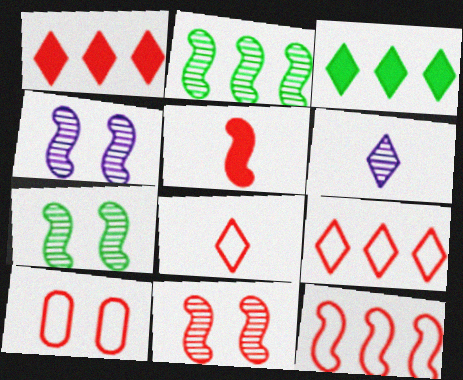[[4, 7, 11], 
[5, 11, 12], 
[8, 10, 12]]